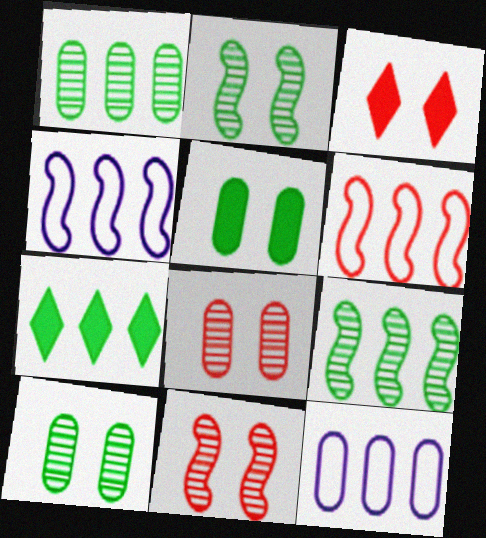[]